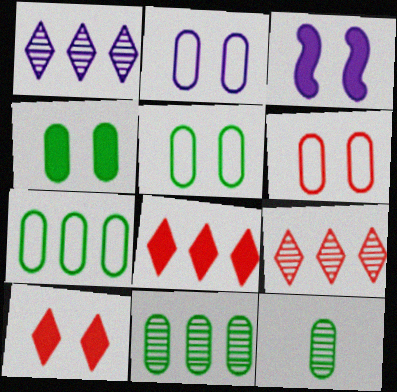[[2, 5, 6], 
[3, 4, 10], 
[4, 7, 12]]